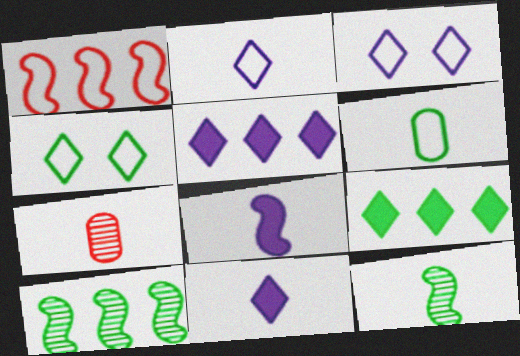[[1, 3, 6]]